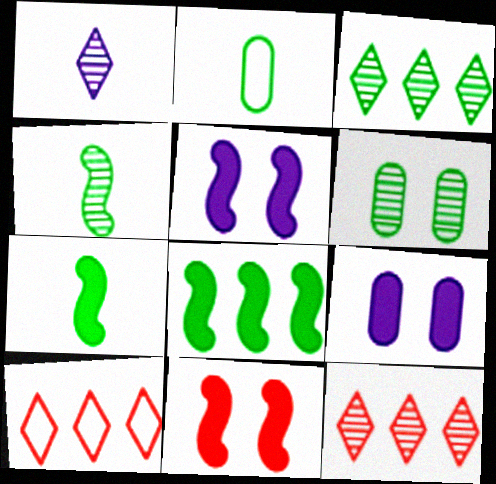[[2, 5, 12], 
[3, 4, 6], 
[4, 9, 10]]